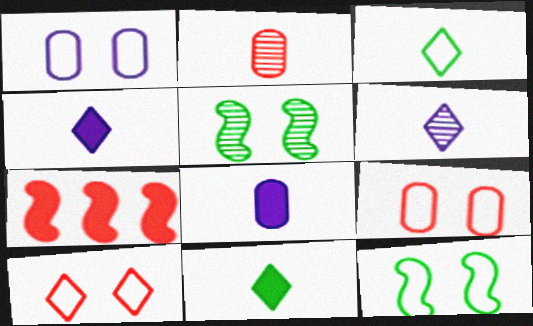[[1, 10, 12], 
[2, 7, 10]]